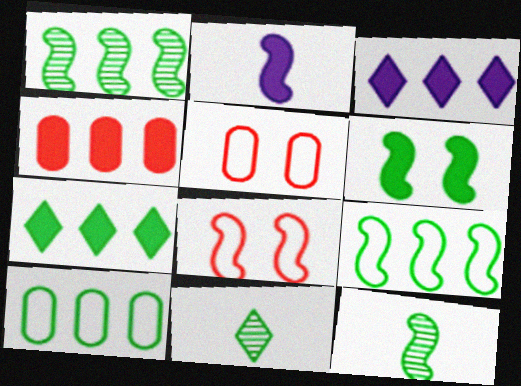[[1, 2, 8], 
[1, 7, 10], 
[3, 5, 12], 
[6, 9, 12], 
[6, 10, 11]]